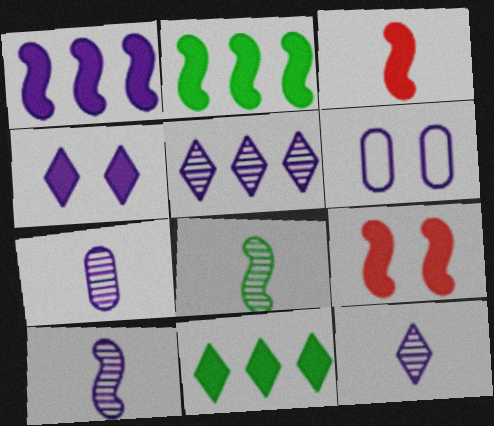[[1, 6, 12], 
[7, 10, 12]]